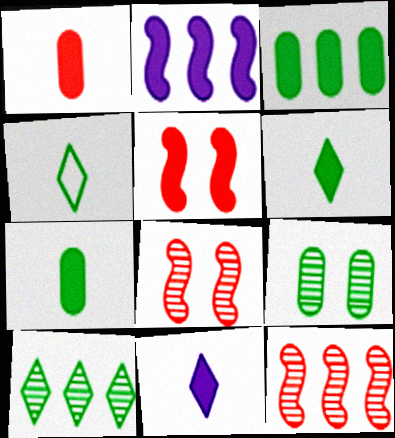[[3, 5, 11]]